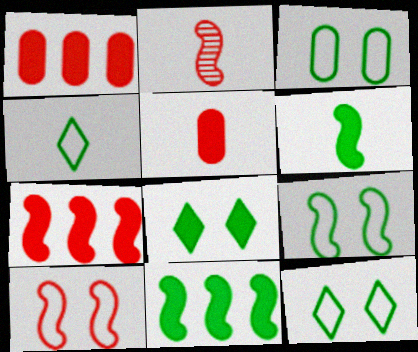[[2, 7, 10], 
[3, 9, 12]]